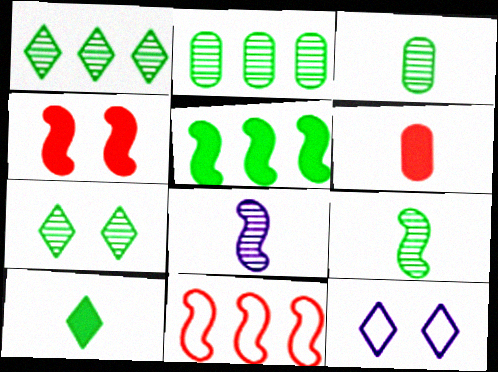[[2, 7, 9]]